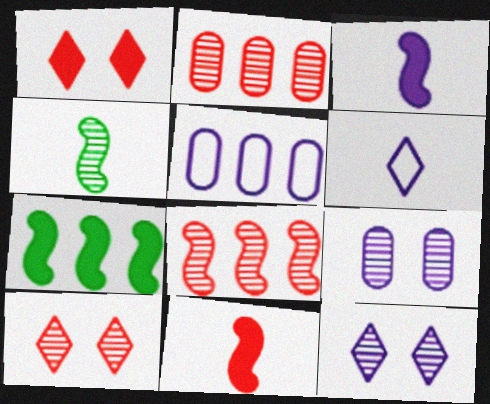[[1, 4, 5], 
[2, 4, 12], 
[3, 5, 12]]